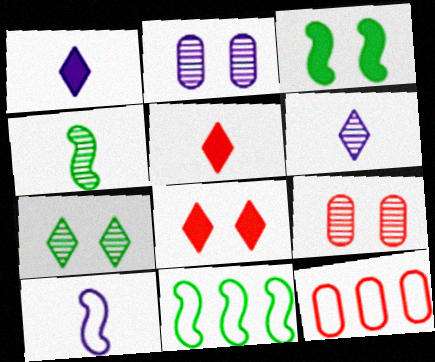[[1, 9, 11], 
[2, 5, 11], 
[3, 4, 11], 
[3, 6, 12]]